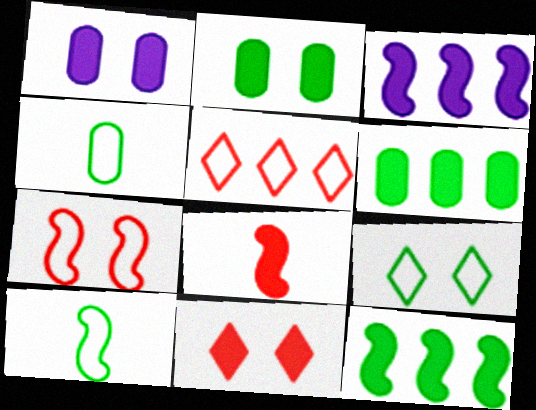[]